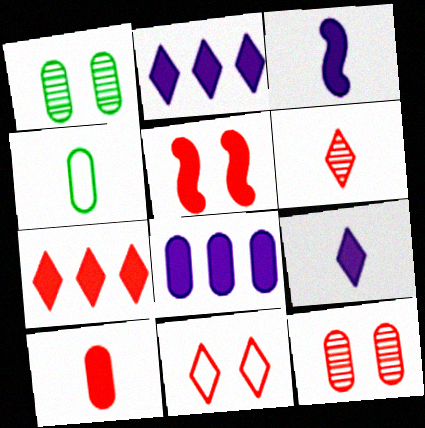[[3, 4, 6], 
[4, 8, 12], 
[5, 7, 10], 
[5, 11, 12], 
[6, 7, 11]]